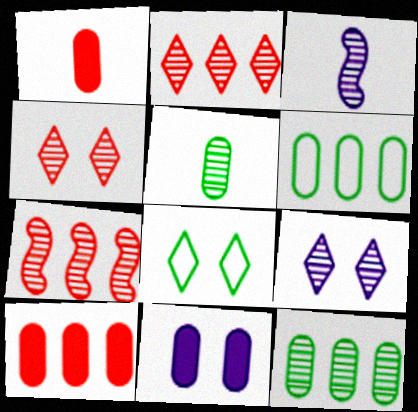[[3, 4, 12], 
[3, 8, 10], 
[5, 7, 9]]